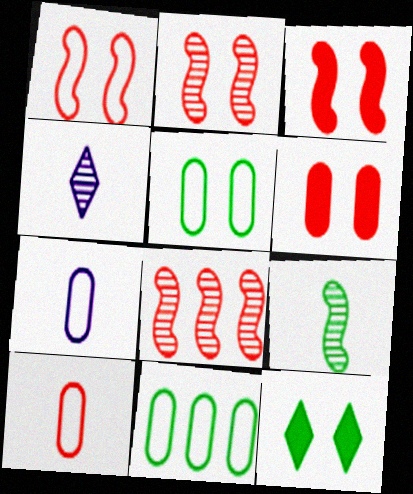[[1, 2, 3], 
[3, 4, 11], 
[7, 8, 12], 
[9, 11, 12]]